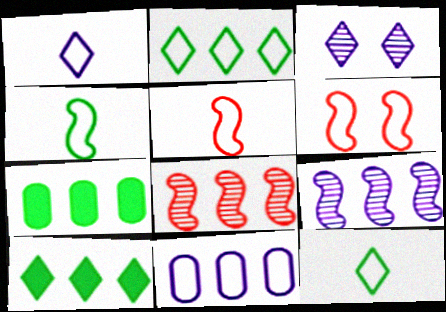[[3, 5, 7], 
[6, 11, 12], 
[8, 10, 11]]